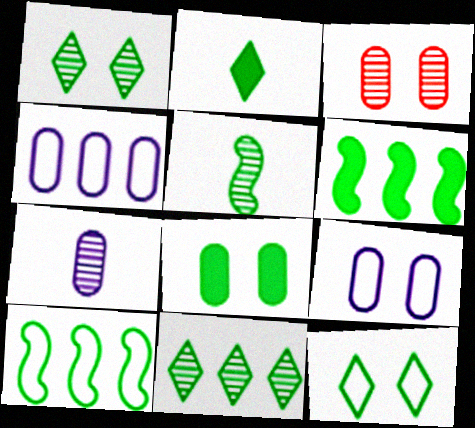[[2, 6, 8], 
[2, 11, 12], 
[3, 8, 9]]